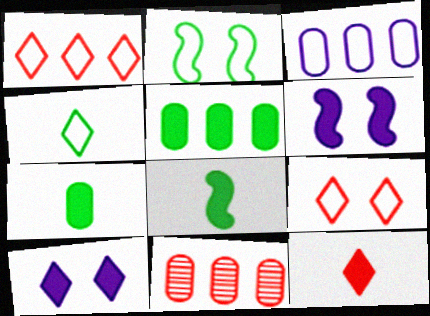[[3, 5, 11], 
[4, 6, 11], 
[5, 6, 12]]